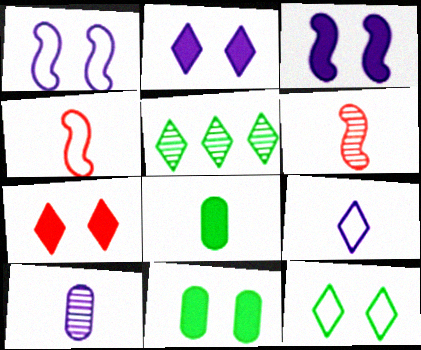[[3, 7, 11], 
[5, 7, 9], 
[6, 8, 9]]